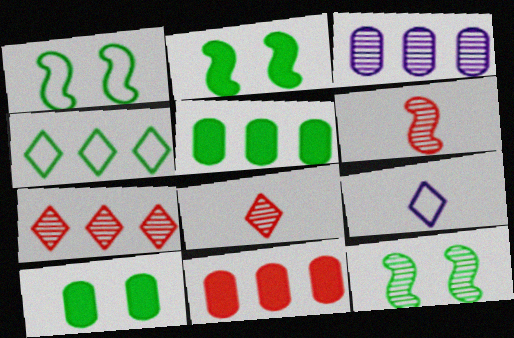[[1, 2, 12], 
[3, 8, 12], 
[9, 11, 12]]